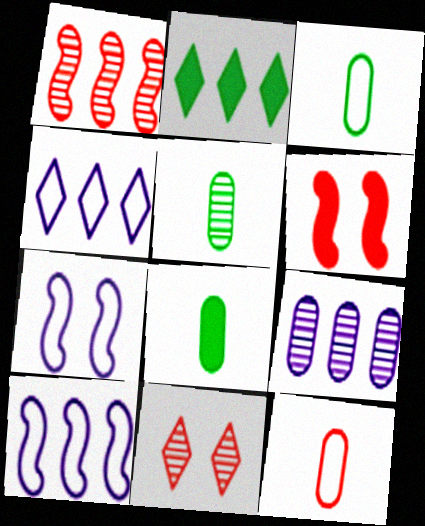[[3, 5, 8], 
[4, 5, 6], 
[8, 10, 11]]